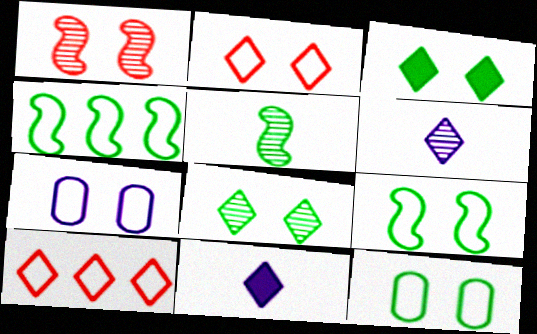[[1, 3, 7], 
[2, 7, 9], 
[3, 6, 10], 
[8, 10, 11]]